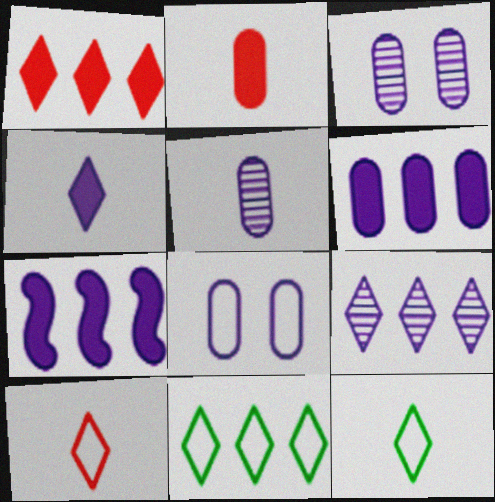[[1, 9, 11], 
[5, 6, 8]]